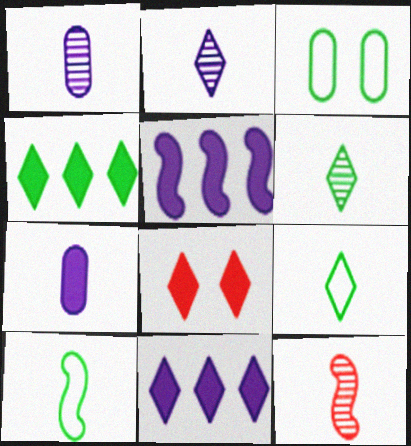[[1, 6, 12], 
[3, 11, 12], 
[7, 9, 12]]